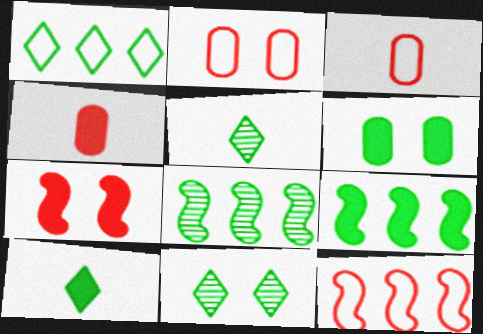[[1, 10, 11], 
[6, 9, 10]]